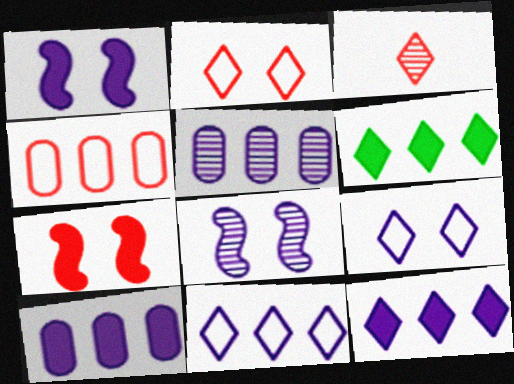[[3, 4, 7], 
[3, 6, 9]]